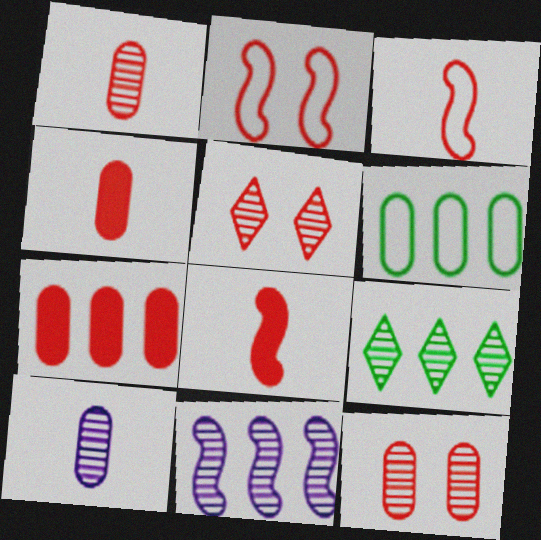[[3, 5, 7]]